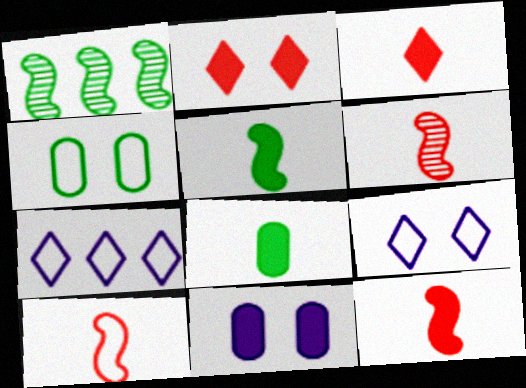[[4, 7, 10], 
[6, 10, 12]]